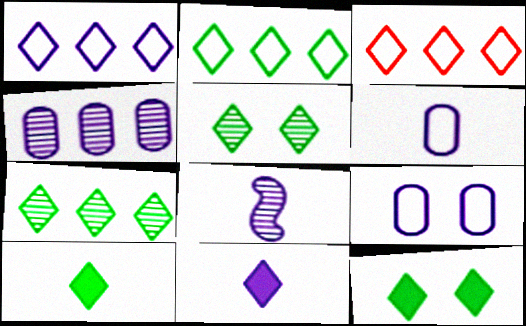[[1, 2, 3], 
[2, 5, 10], 
[3, 5, 11], 
[6, 8, 11]]